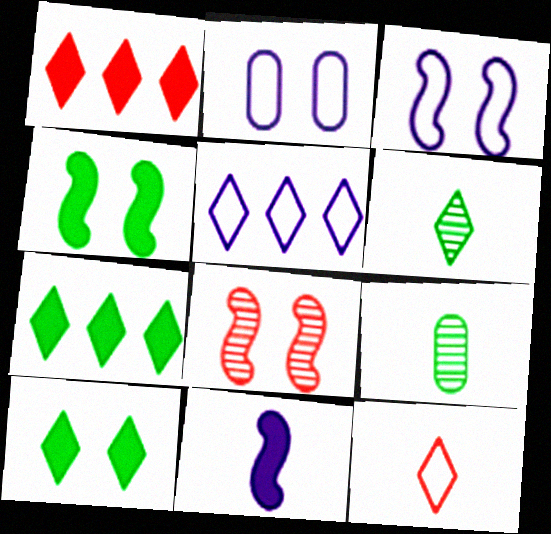[[1, 3, 9], 
[2, 8, 10], 
[3, 4, 8], 
[9, 11, 12]]